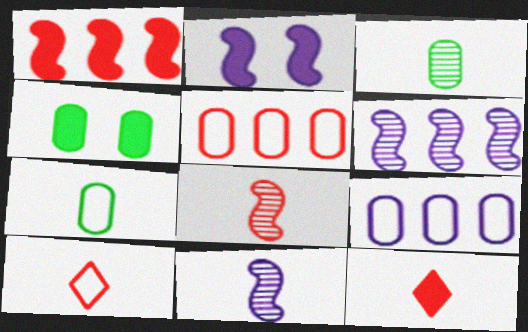[[4, 6, 10], 
[7, 11, 12]]